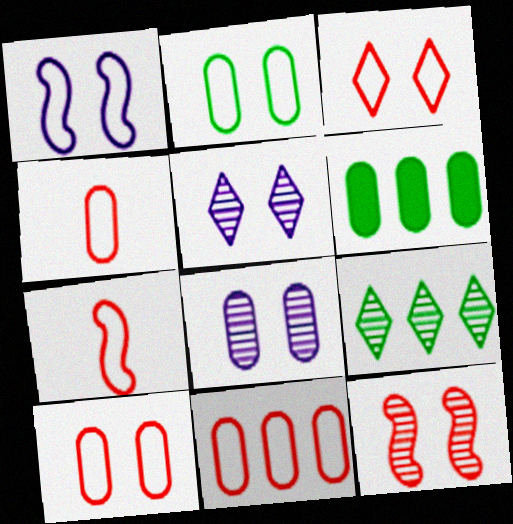[[1, 2, 3], 
[3, 7, 11], 
[4, 6, 8], 
[4, 10, 11], 
[5, 6, 7]]